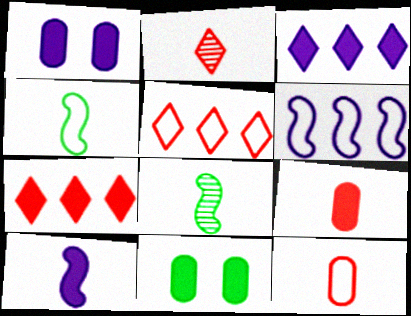[[1, 3, 10], 
[1, 5, 8], 
[2, 6, 11], 
[7, 10, 11]]